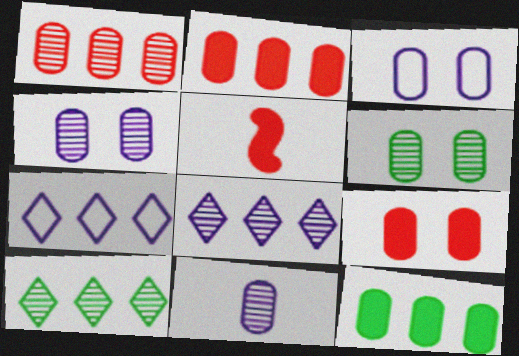[[1, 6, 11], 
[3, 5, 10], 
[3, 6, 9], 
[5, 6, 7]]